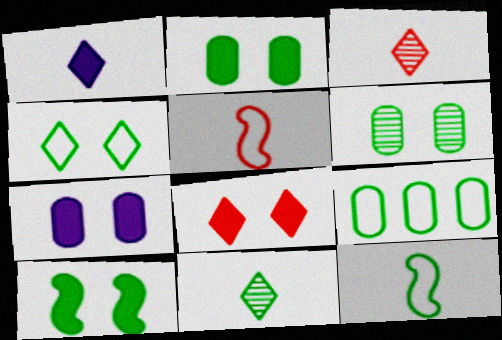[[4, 6, 10], 
[4, 9, 12], 
[7, 8, 10], 
[9, 10, 11]]